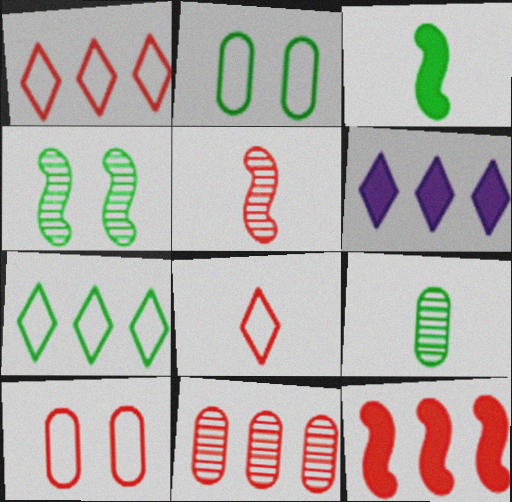[[1, 11, 12], 
[2, 5, 6]]